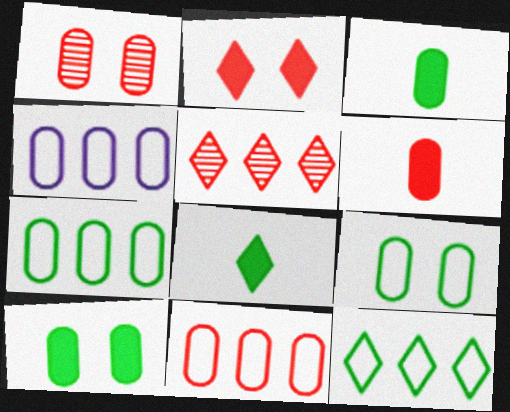[[1, 3, 4], 
[1, 6, 11], 
[4, 7, 11]]